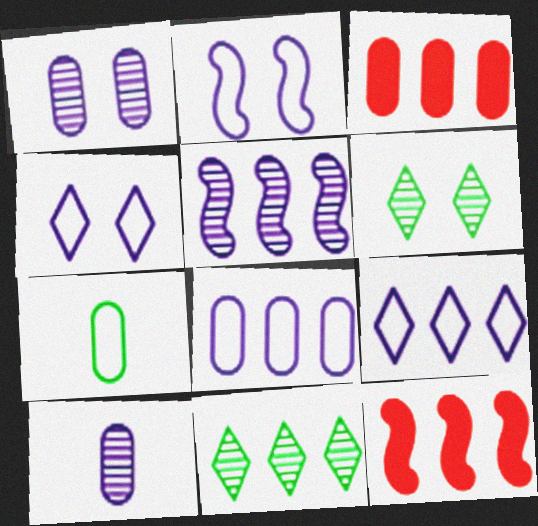[[1, 3, 7], 
[8, 11, 12]]